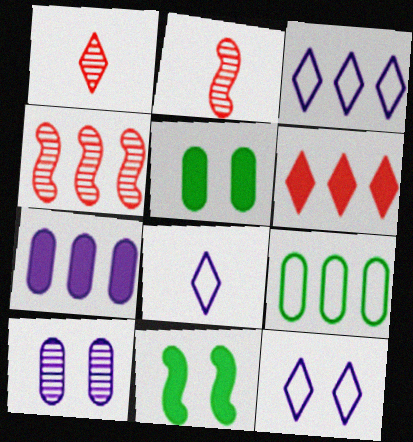[[2, 3, 5], 
[3, 8, 12], 
[4, 5, 8]]